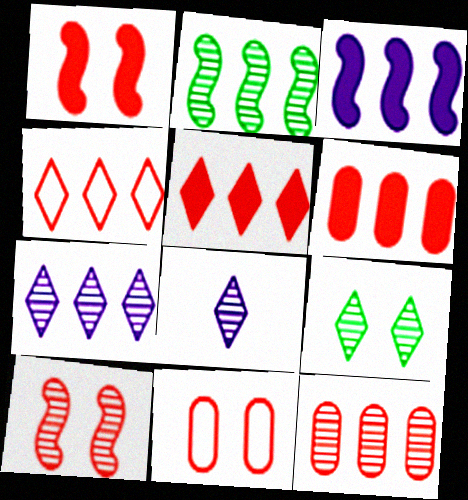[[2, 7, 12]]